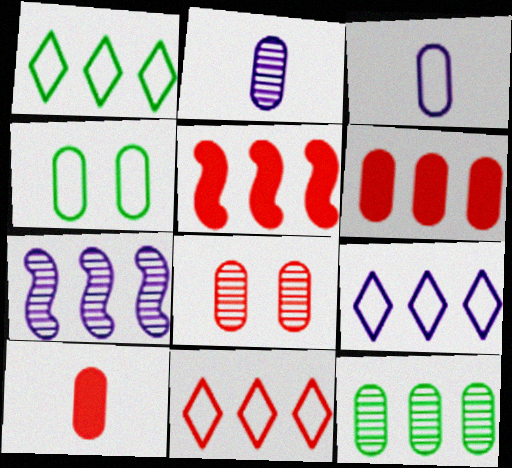[[1, 6, 7], 
[1, 9, 11], 
[2, 4, 6], 
[2, 8, 12], 
[5, 9, 12]]